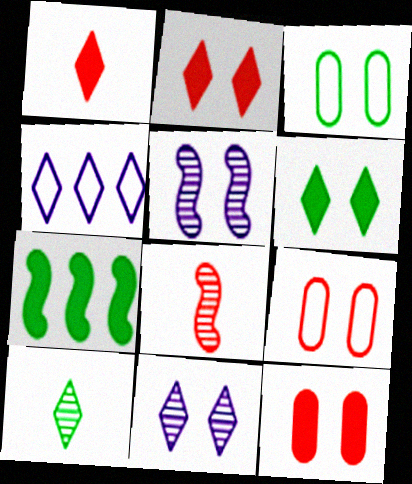[[2, 3, 5], 
[2, 4, 10], 
[3, 7, 10], 
[5, 6, 9]]